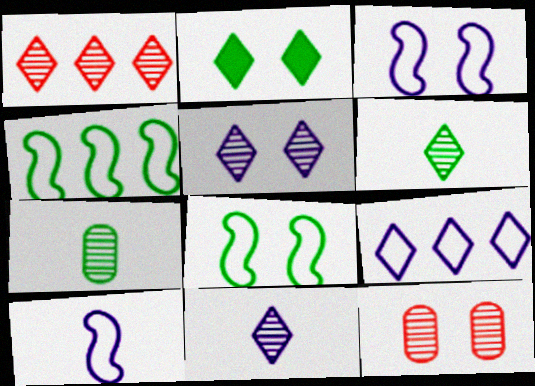[[1, 5, 6], 
[2, 3, 12], 
[2, 4, 7]]